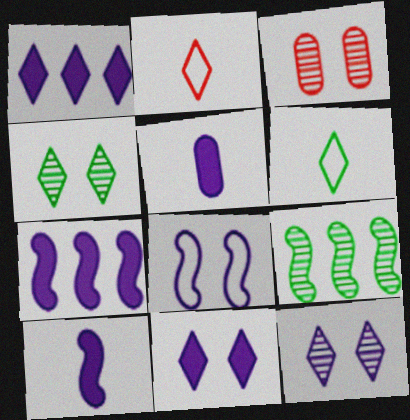[[1, 2, 4], 
[3, 6, 7], 
[5, 7, 11]]